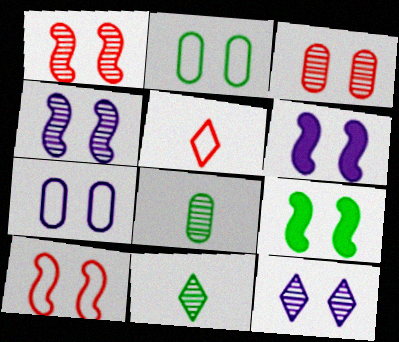[[4, 9, 10], 
[6, 7, 12]]